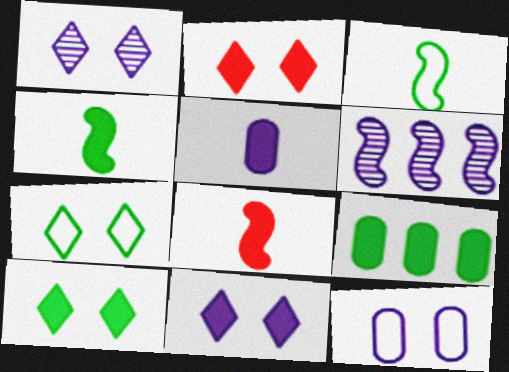[[1, 2, 7], 
[2, 10, 11], 
[4, 9, 10], 
[8, 9, 11]]